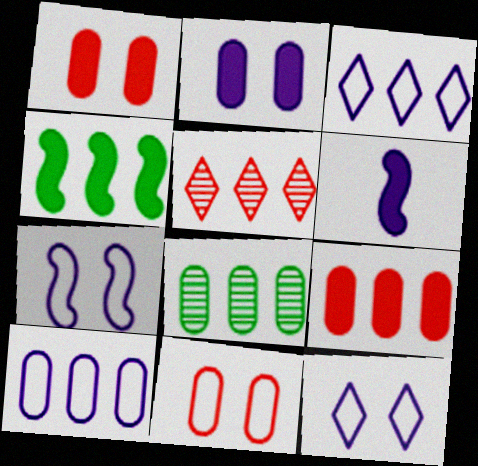[[4, 5, 10], 
[8, 9, 10]]